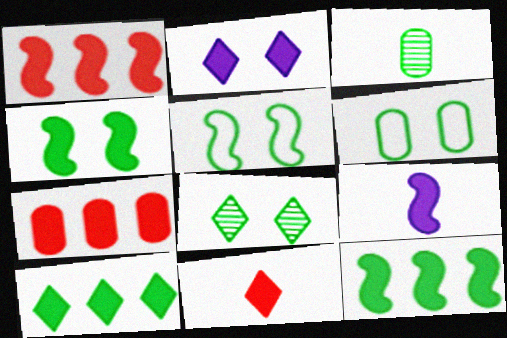[[1, 4, 9], 
[2, 10, 11], 
[3, 5, 10], 
[4, 6, 8]]